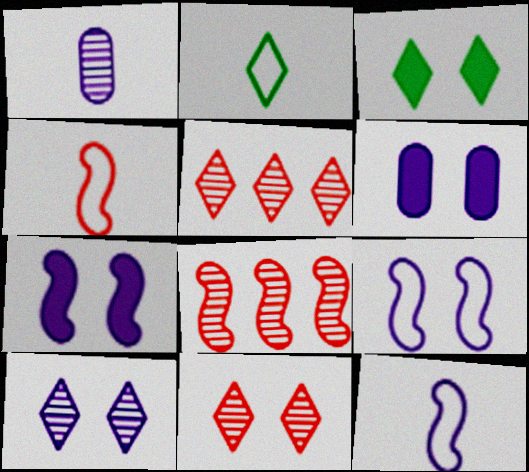[[2, 6, 8], 
[6, 9, 10]]